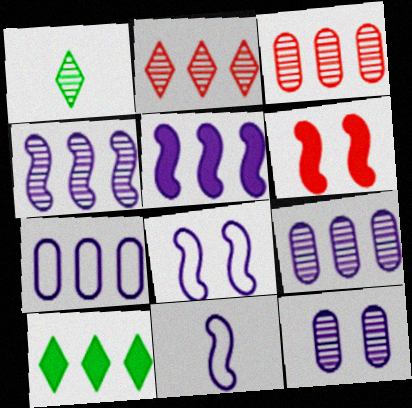[[1, 6, 7]]